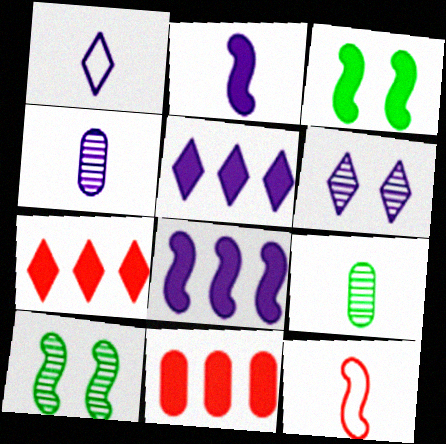[[1, 2, 4], 
[1, 5, 6], 
[1, 10, 11], 
[8, 10, 12]]